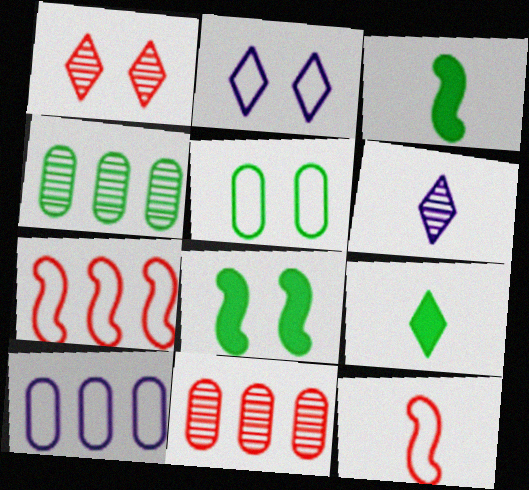[[1, 3, 10], 
[2, 3, 11]]